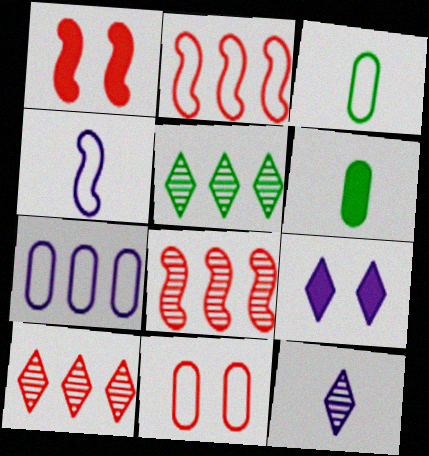[[3, 7, 11], 
[3, 8, 9]]